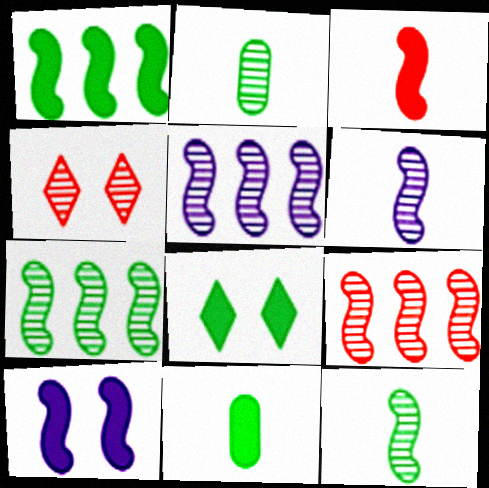[[1, 3, 10], 
[1, 8, 11], 
[2, 4, 5], 
[5, 7, 9]]